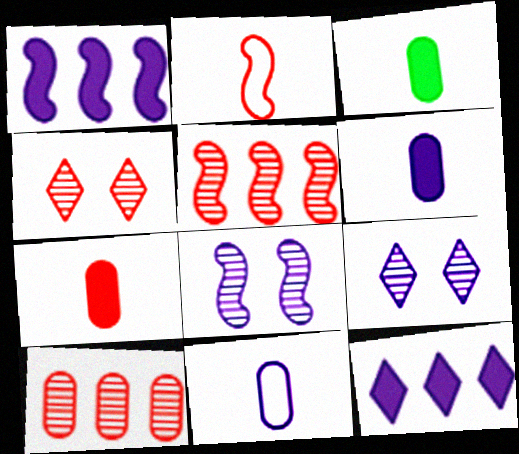[[1, 9, 11], 
[3, 6, 7], 
[8, 11, 12]]